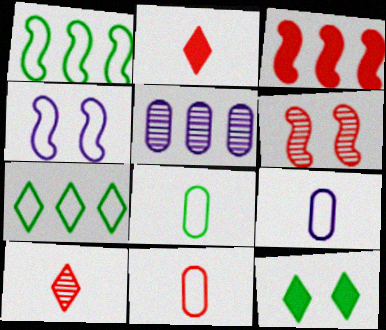[[3, 5, 7], 
[4, 7, 11], 
[8, 9, 11]]